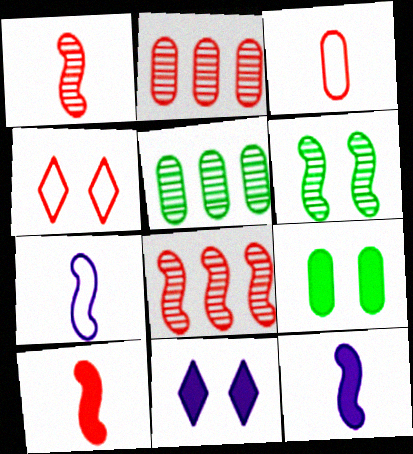[[2, 4, 10], 
[4, 5, 12]]